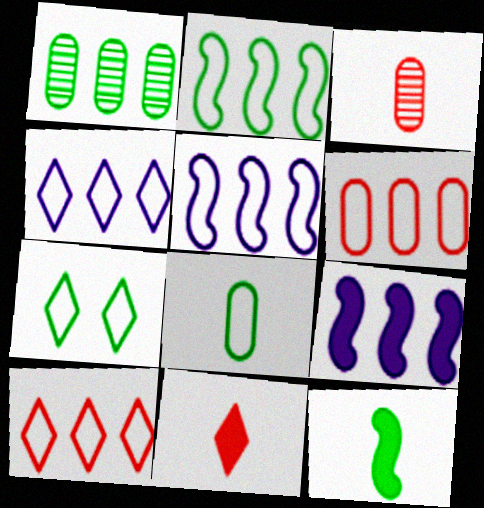[[1, 7, 12], 
[1, 9, 10], 
[2, 4, 6], 
[2, 7, 8], 
[3, 7, 9]]